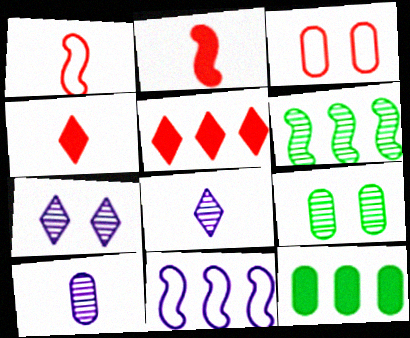[[1, 7, 12], 
[3, 10, 12], 
[4, 9, 11]]